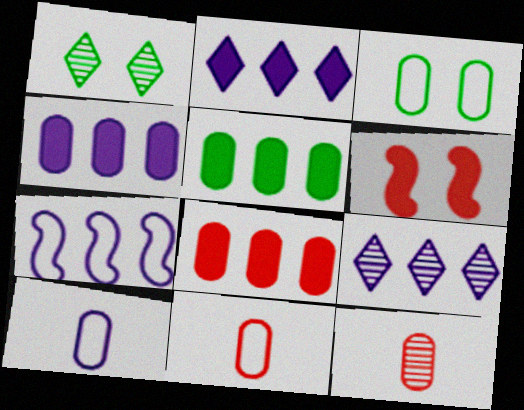[[3, 4, 12], 
[4, 5, 8], 
[4, 7, 9]]